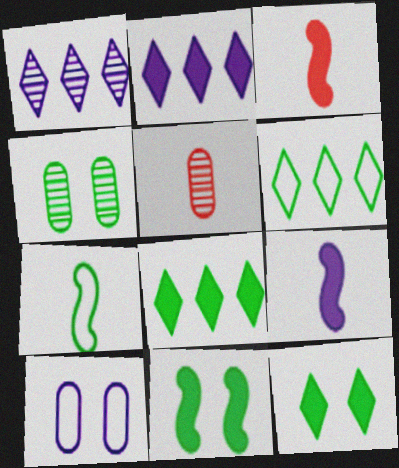[[1, 9, 10], 
[4, 7, 8]]